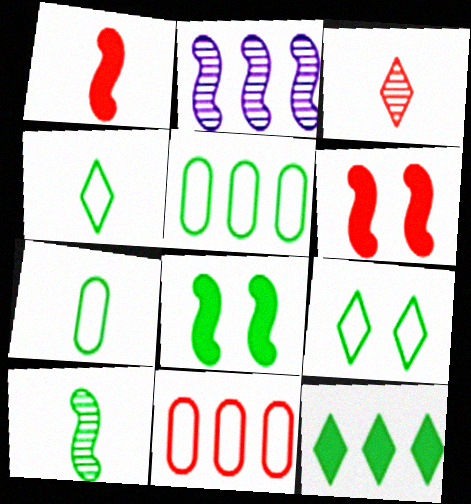[[2, 11, 12], 
[3, 6, 11]]